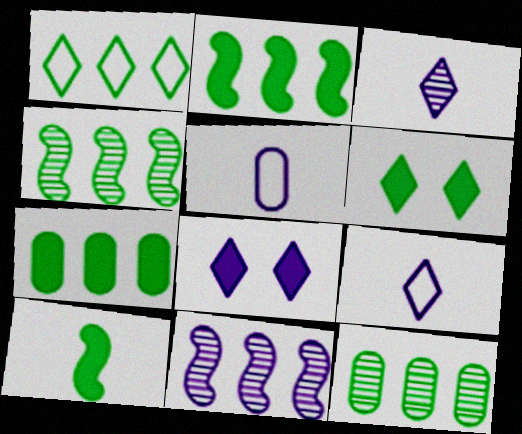[[1, 2, 12], 
[1, 4, 7], 
[5, 8, 11], 
[6, 7, 10]]